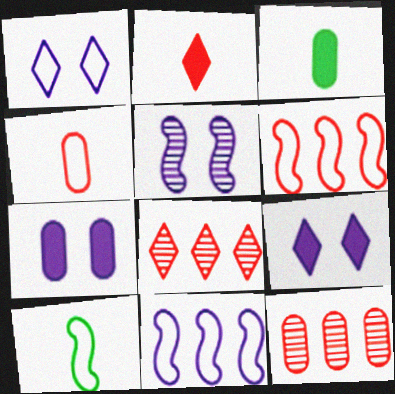[[1, 5, 7], 
[7, 8, 10], 
[9, 10, 12]]